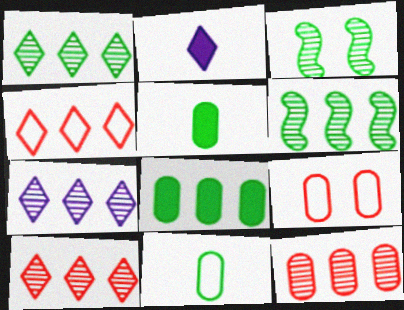[[1, 7, 10], 
[2, 6, 9], 
[6, 7, 12]]